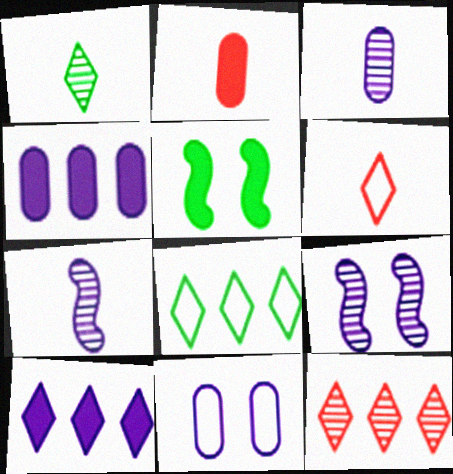[[2, 5, 10], 
[2, 8, 9], 
[3, 4, 11], 
[7, 10, 11], 
[8, 10, 12]]